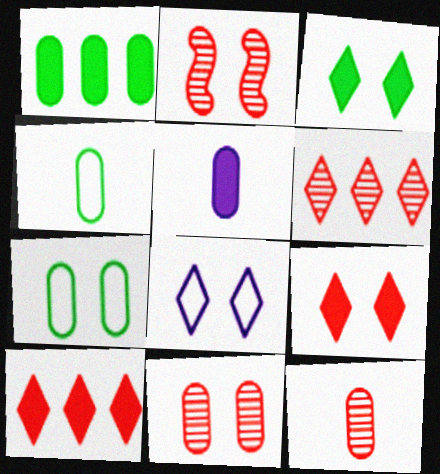[[2, 6, 12], 
[4, 5, 12]]